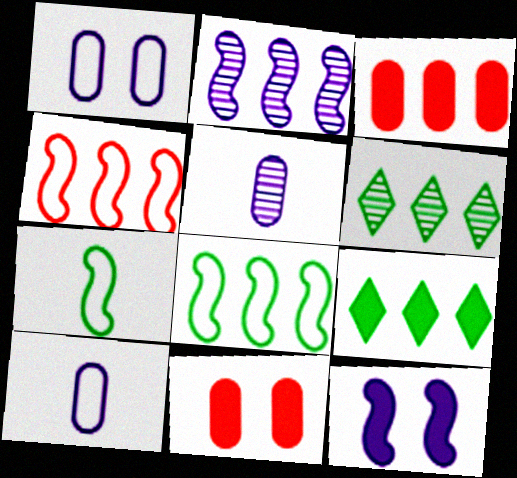[]